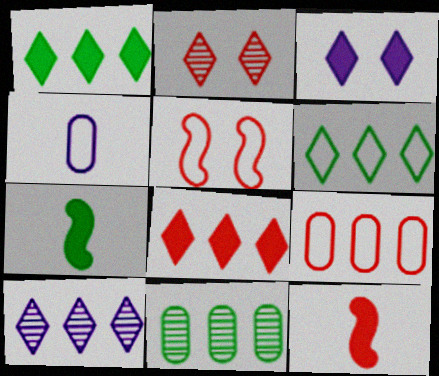[[2, 9, 12], 
[4, 5, 6], 
[6, 8, 10]]